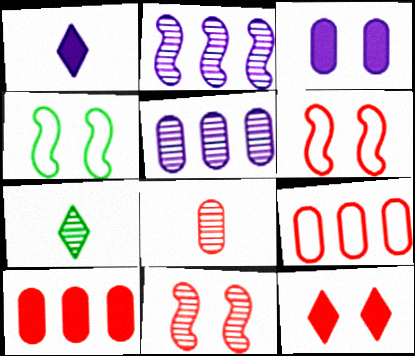[[5, 7, 11]]